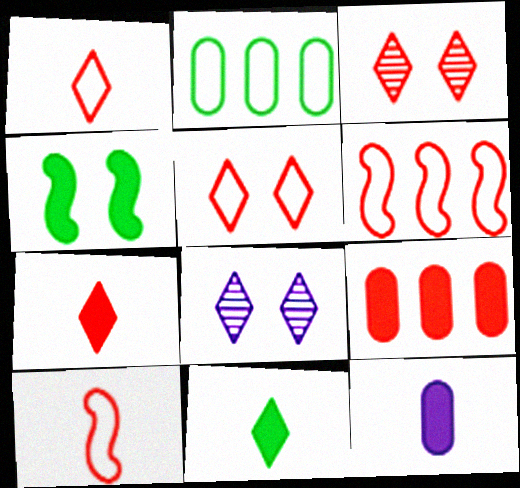[[3, 9, 10]]